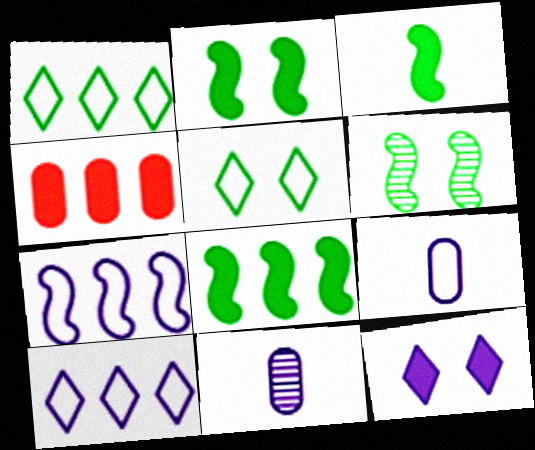[[2, 3, 8], 
[3, 4, 12], 
[7, 11, 12]]